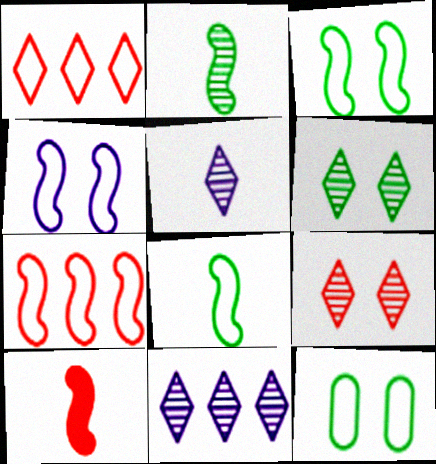[[4, 7, 8], 
[10, 11, 12]]